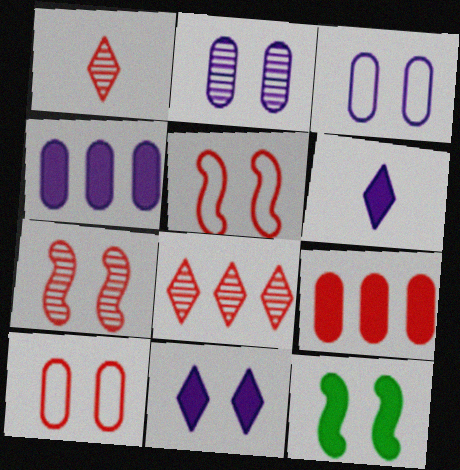[[1, 5, 9], 
[6, 9, 12]]